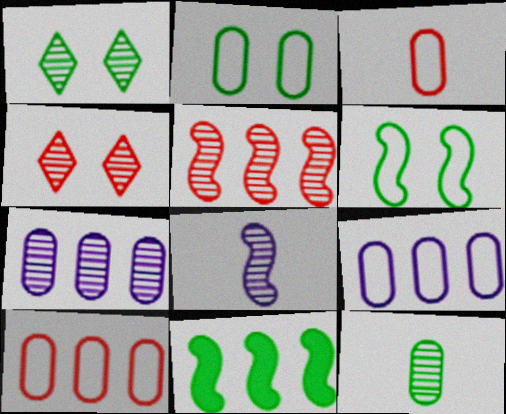[[2, 3, 9]]